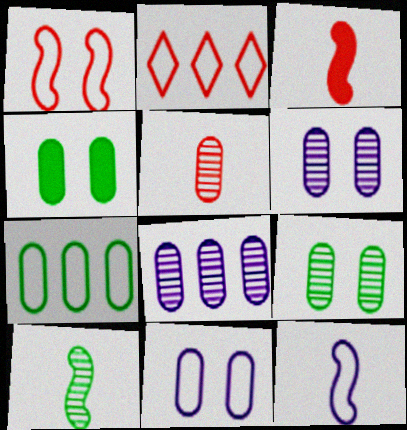[[3, 10, 12], 
[5, 8, 9]]